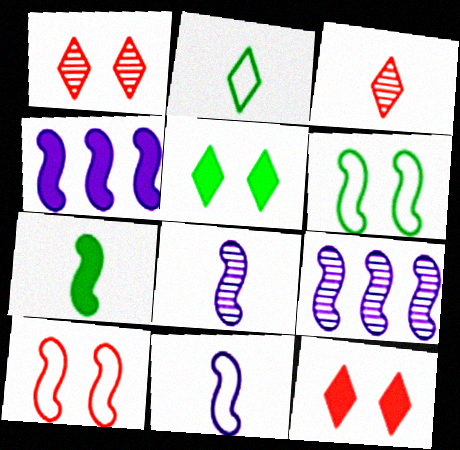[[7, 9, 10]]